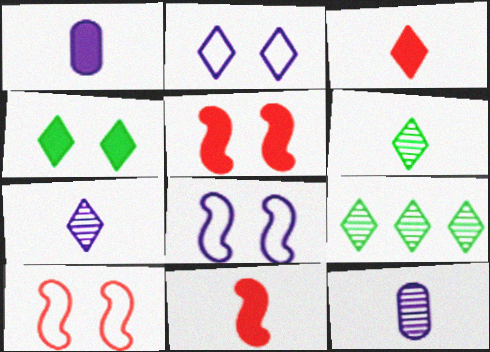[[1, 9, 10], 
[2, 3, 9]]